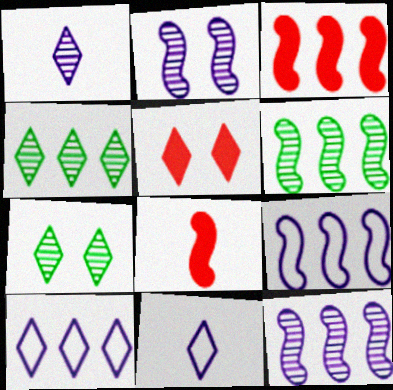[[3, 6, 9], 
[4, 5, 11]]